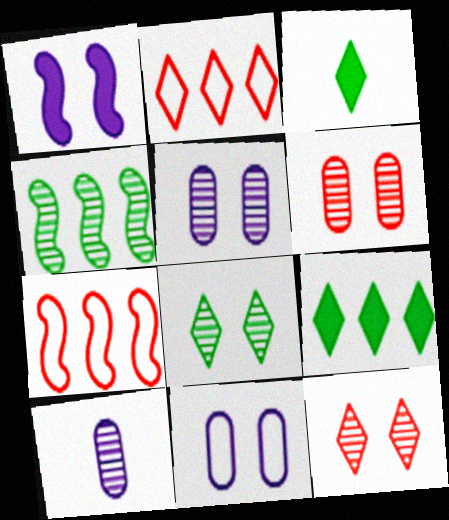[[3, 5, 7], 
[4, 10, 12]]